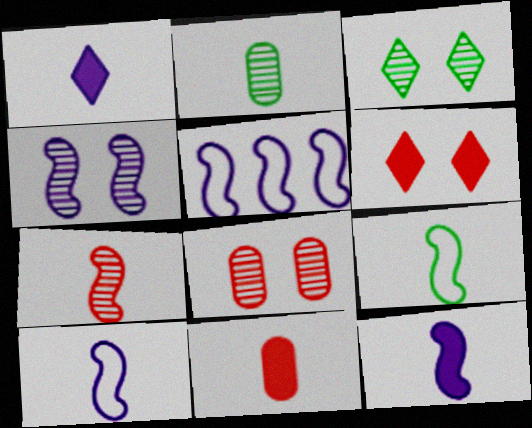[[2, 5, 6], 
[3, 4, 8], 
[3, 5, 11], 
[4, 5, 12], 
[7, 9, 12]]